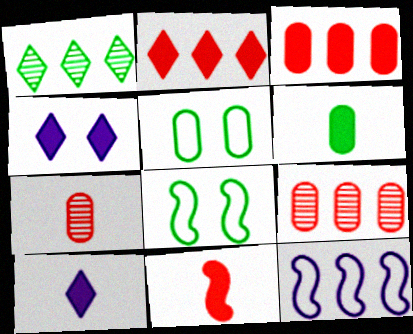[[1, 3, 12], 
[1, 6, 8], 
[6, 10, 11], 
[8, 9, 10]]